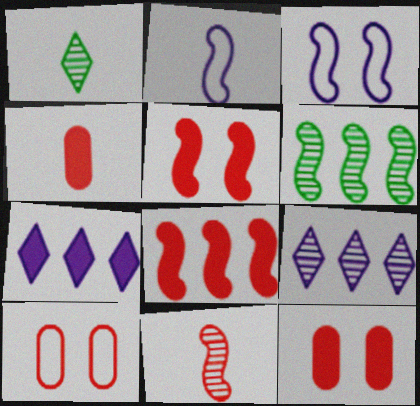[[1, 2, 4], 
[2, 5, 6]]